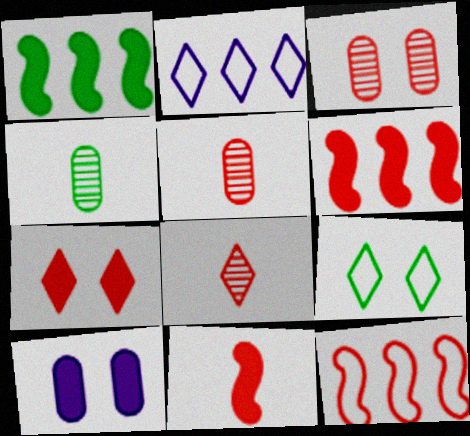[[1, 4, 9], 
[5, 7, 12]]